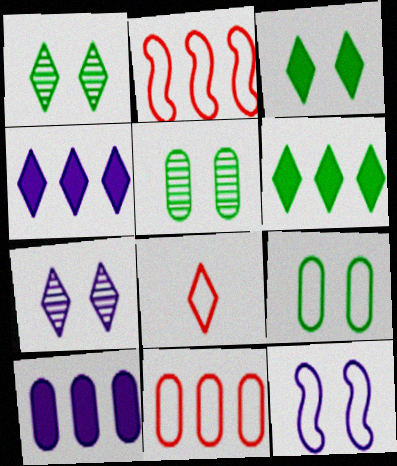[[1, 4, 8], 
[6, 7, 8]]